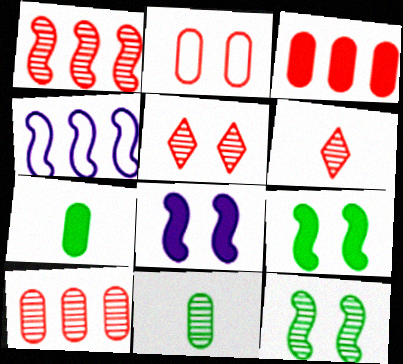[[4, 5, 7]]